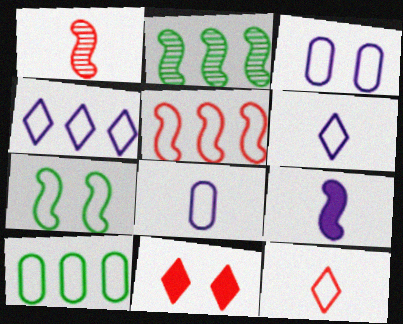[[2, 8, 11], 
[4, 5, 10]]